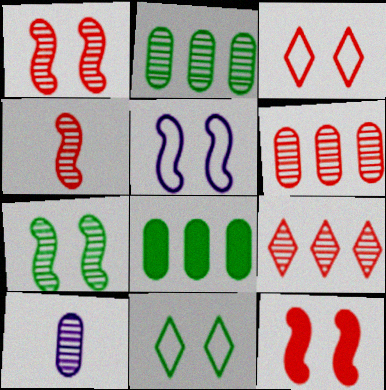[[5, 7, 12], 
[7, 9, 10]]